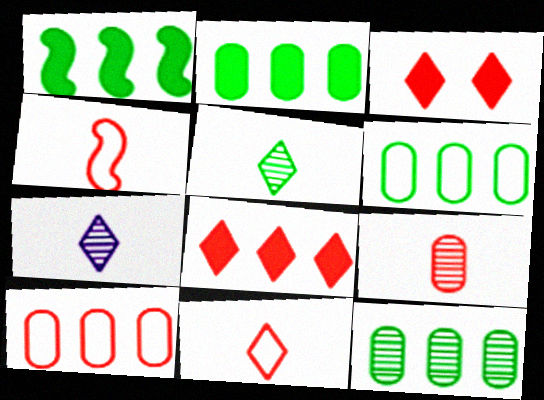[[2, 6, 12]]